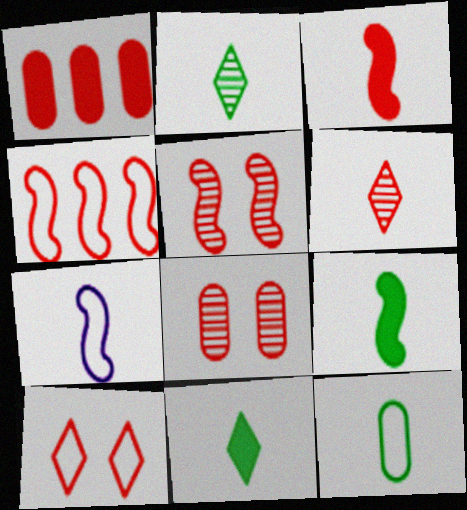[[2, 9, 12], 
[3, 4, 5]]